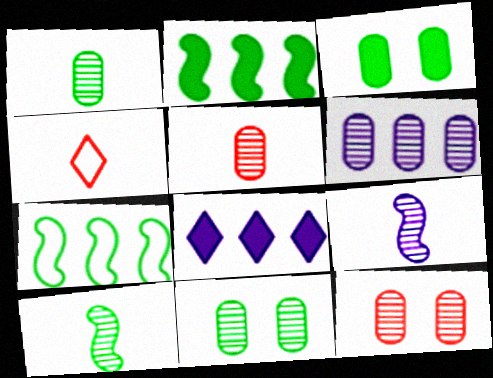[[1, 6, 12], 
[5, 6, 11]]